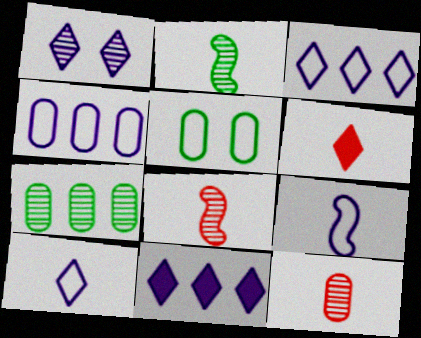[[1, 7, 8], 
[1, 10, 11], 
[5, 8, 11]]